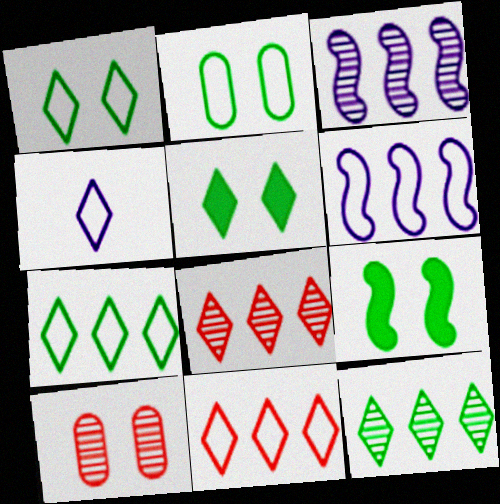[[1, 4, 11], 
[4, 5, 8]]